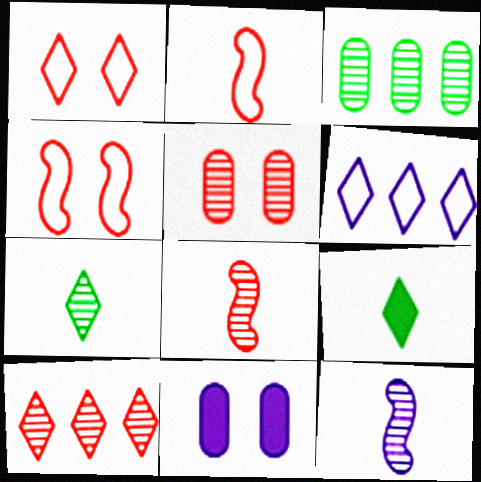[[5, 8, 10], 
[6, 11, 12]]